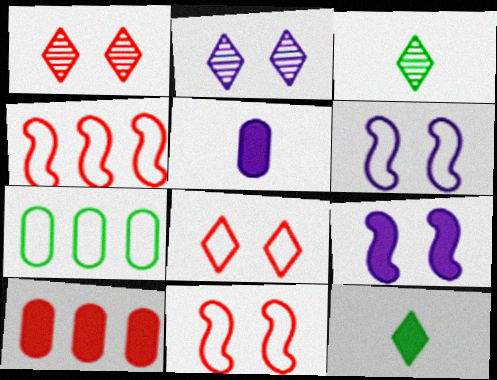[[3, 6, 10], 
[9, 10, 12]]